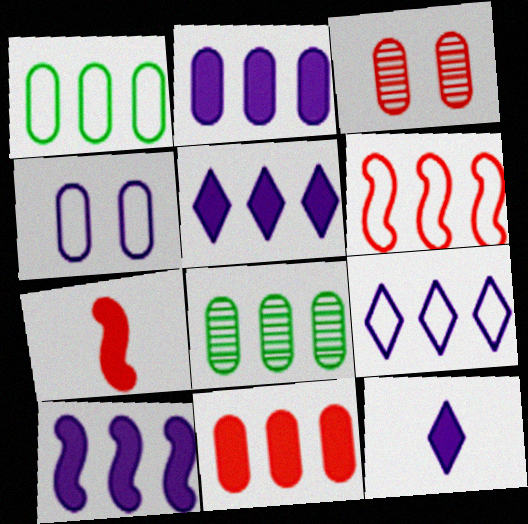[[1, 6, 9], 
[2, 5, 10], 
[5, 6, 8]]